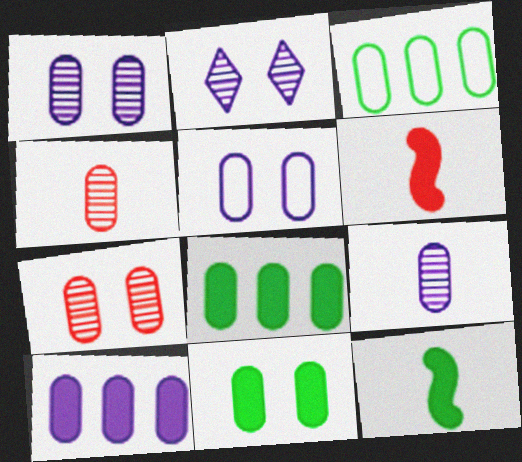[[2, 3, 6], 
[4, 5, 8], 
[5, 7, 11], 
[5, 9, 10]]